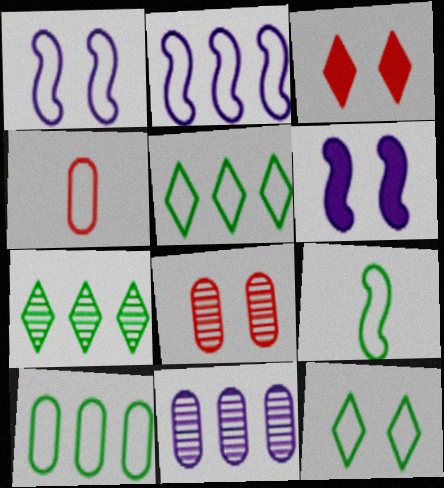[[1, 4, 5], 
[2, 4, 12], 
[3, 9, 11], 
[4, 6, 7], 
[6, 8, 12], 
[9, 10, 12]]